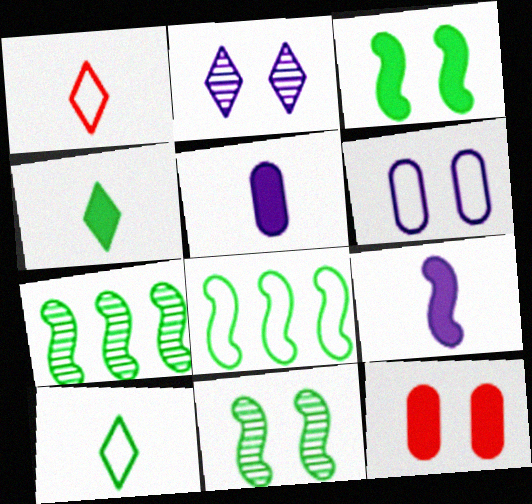[[1, 6, 8]]